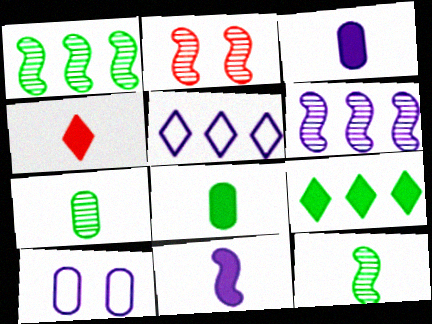[[1, 4, 10], 
[2, 5, 8], 
[2, 6, 12], 
[4, 8, 11]]